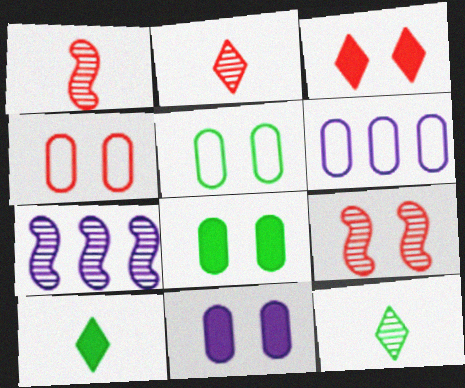[[3, 4, 9], 
[4, 7, 10], 
[6, 9, 10]]